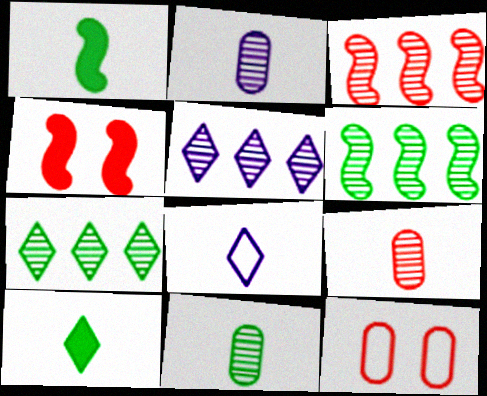[[1, 5, 12], 
[1, 8, 9], 
[2, 9, 11]]